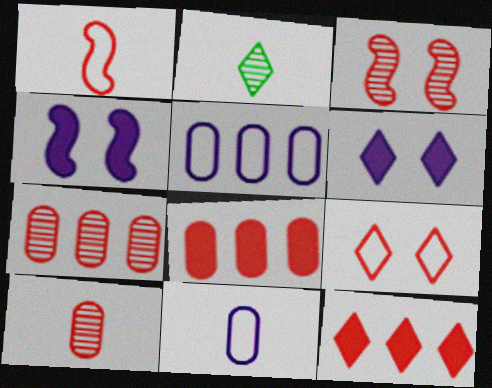[]